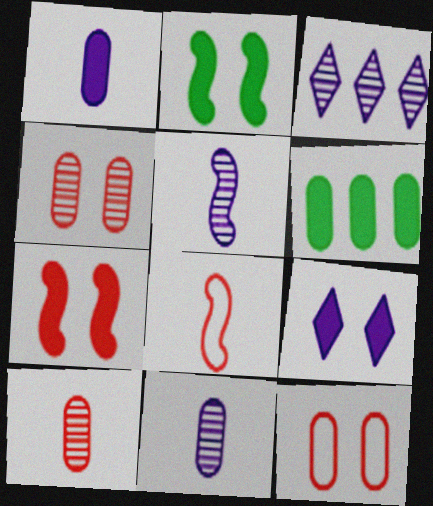[[6, 11, 12]]